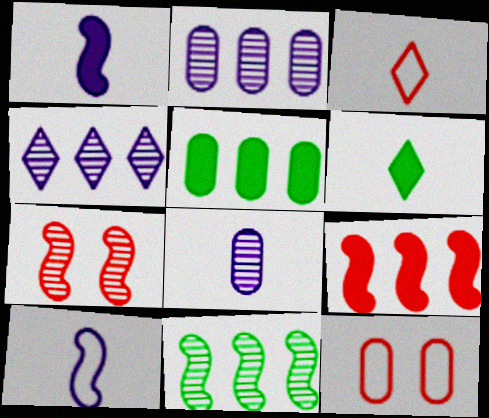[[5, 8, 12]]